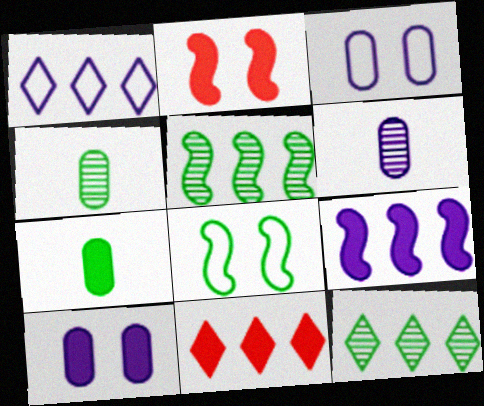[[1, 2, 4], 
[1, 11, 12], 
[6, 8, 11], 
[7, 8, 12]]